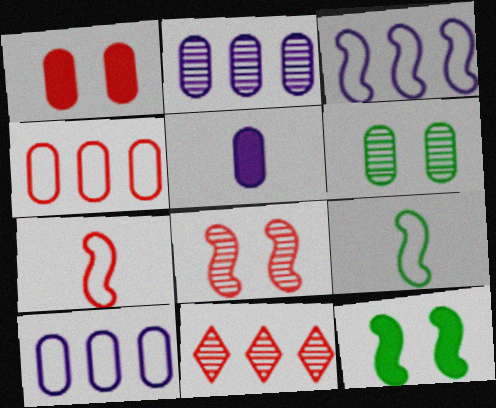[[1, 7, 11], 
[4, 5, 6]]